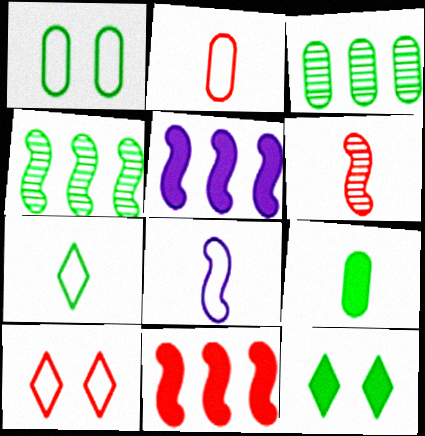[[1, 3, 9], 
[2, 7, 8]]